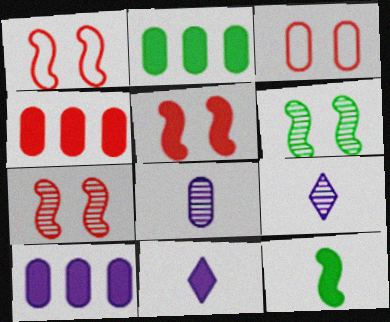[[1, 2, 9], 
[1, 5, 7], 
[2, 3, 8], 
[2, 4, 10], 
[2, 5, 11]]